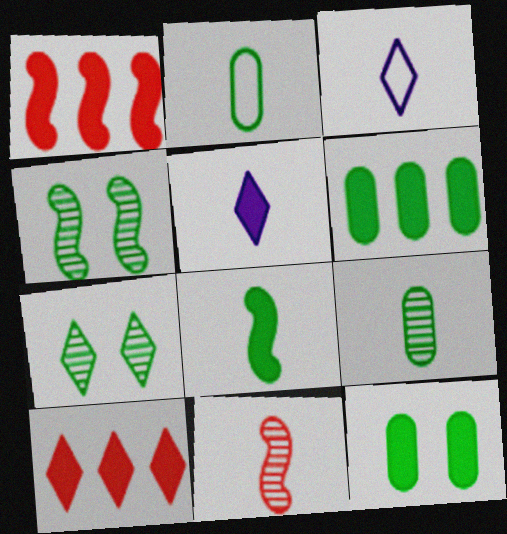[[1, 5, 12], 
[2, 5, 11], 
[3, 7, 10]]